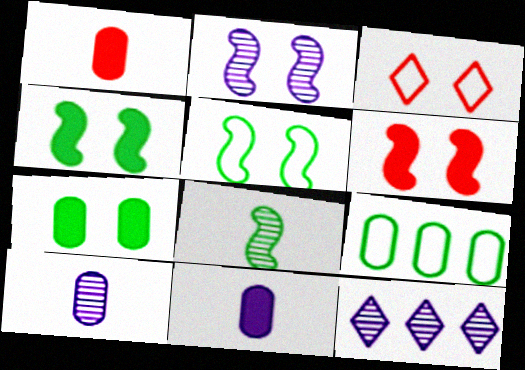[[1, 5, 12], 
[2, 3, 7], 
[2, 5, 6], 
[2, 10, 12]]